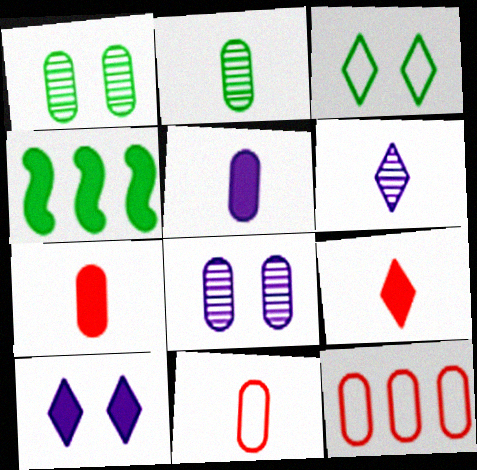[[1, 5, 12], 
[2, 3, 4], 
[2, 5, 11], 
[4, 7, 10]]